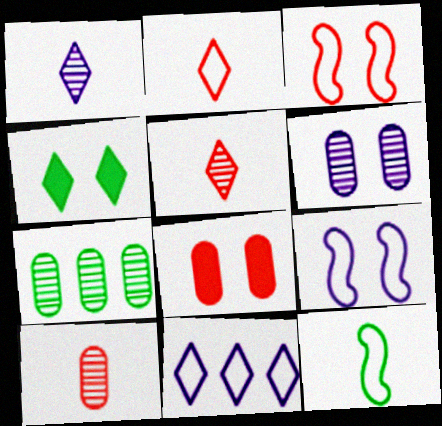[[3, 4, 6], 
[4, 5, 11], 
[4, 7, 12], 
[6, 7, 10]]